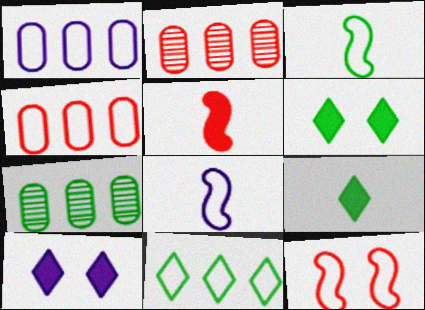[[2, 3, 10], 
[2, 6, 8], 
[3, 6, 7]]